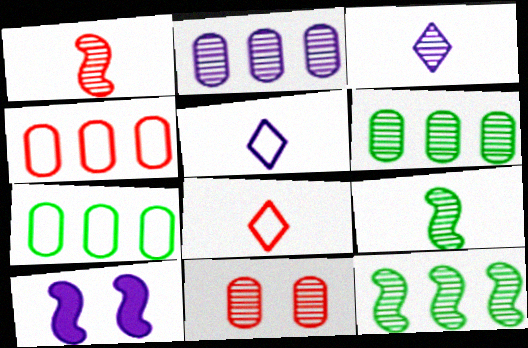[[2, 5, 10], 
[3, 11, 12], 
[6, 8, 10]]